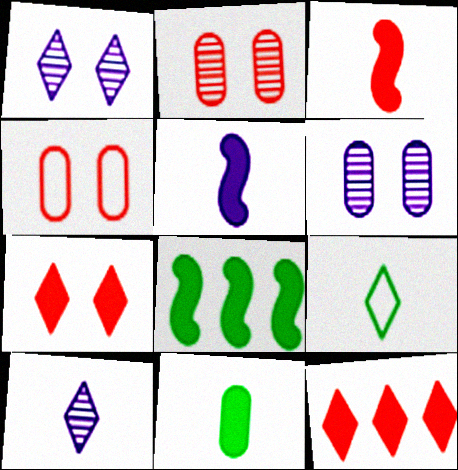[[1, 9, 12], 
[4, 8, 10]]